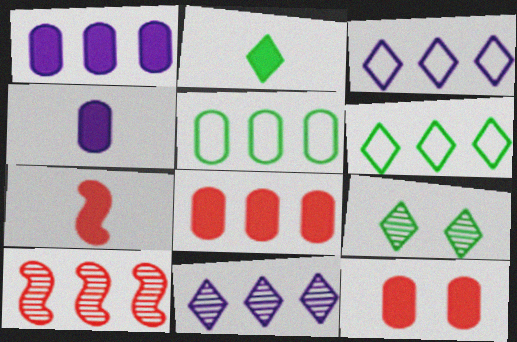[[1, 6, 10], 
[2, 4, 7], 
[2, 6, 9]]